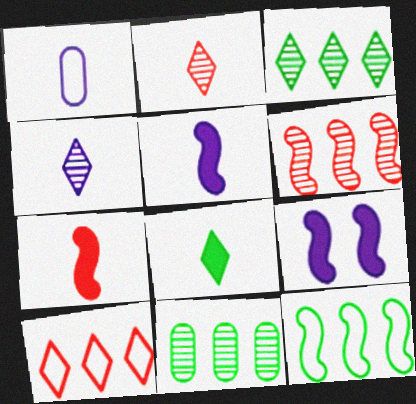[[1, 4, 5]]